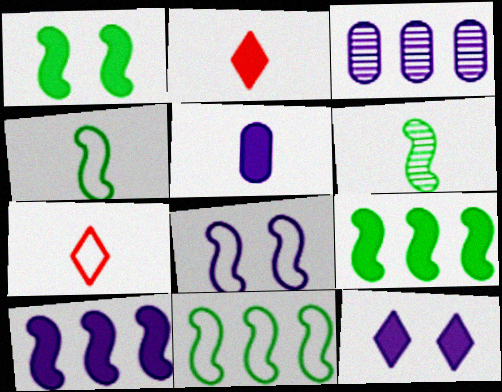[[1, 3, 7], 
[1, 6, 11], 
[5, 6, 7], 
[5, 10, 12]]